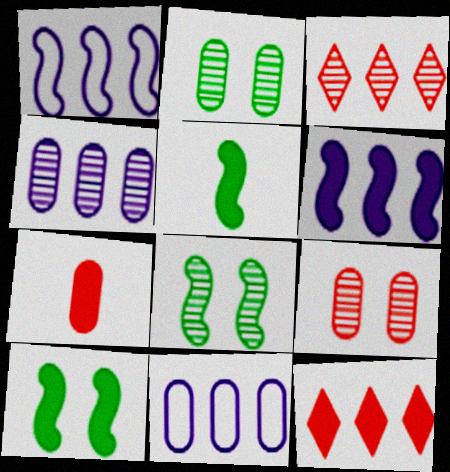[[2, 7, 11]]